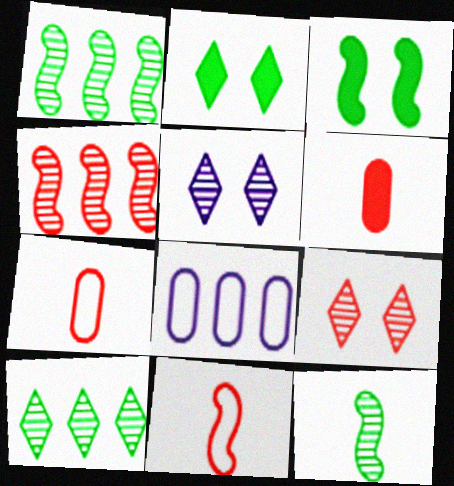[]